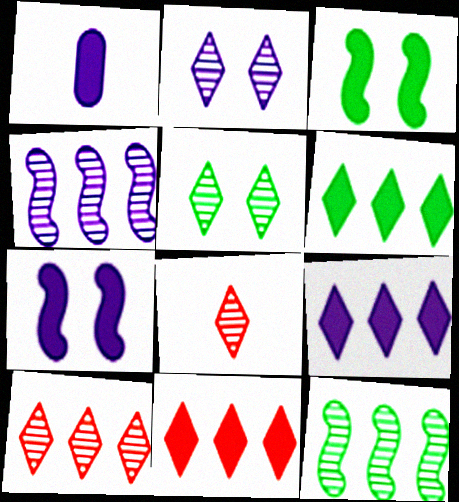[[1, 3, 11], 
[1, 7, 9], 
[6, 9, 11]]